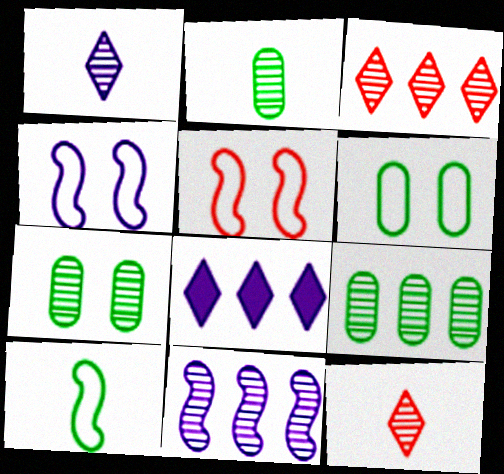[[2, 5, 8], 
[2, 7, 9], 
[3, 9, 11], 
[7, 11, 12]]